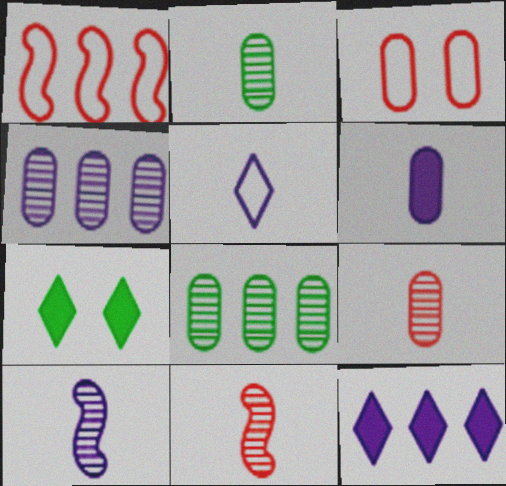[[1, 8, 12], 
[3, 6, 8], 
[5, 6, 10]]